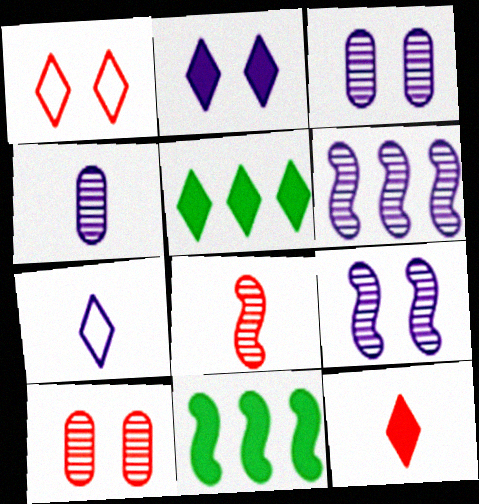[[1, 4, 11], 
[2, 5, 12], 
[7, 10, 11]]